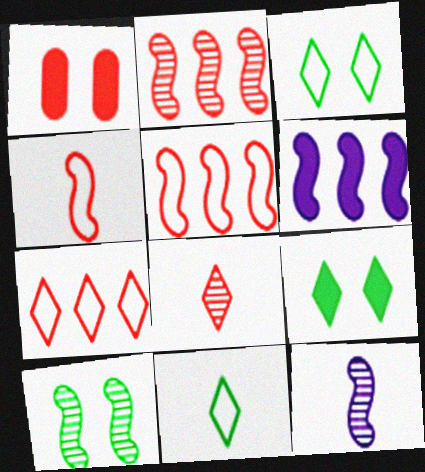[[1, 5, 8], 
[2, 10, 12], 
[4, 6, 10]]